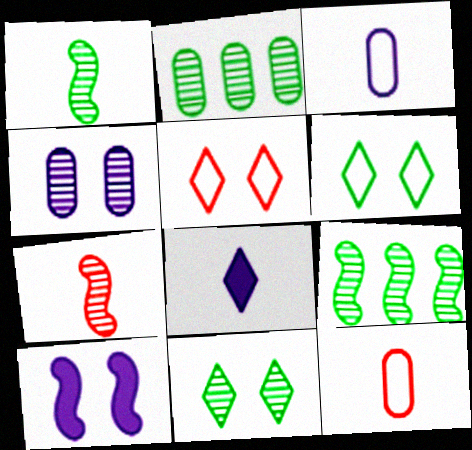[[1, 2, 11], 
[1, 8, 12]]